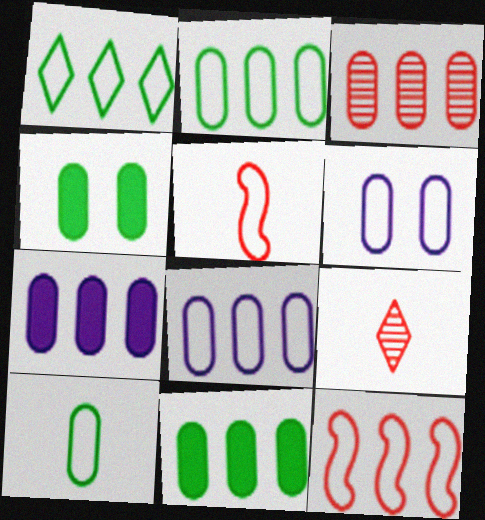[[1, 5, 6], 
[1, 8, 12], 
[2, 3, 7], 
[3, 8, 11]]